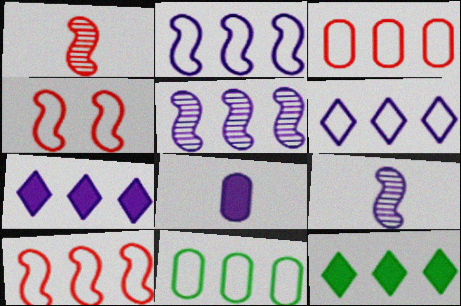[[3, 5, 12], 
[6, 10, 11]]